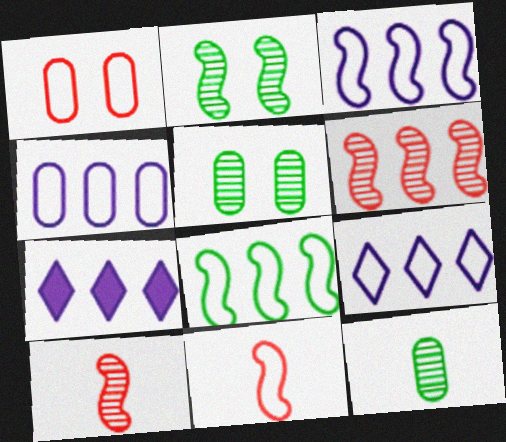[[3, 4, 9], 
[5, 7, 11]]